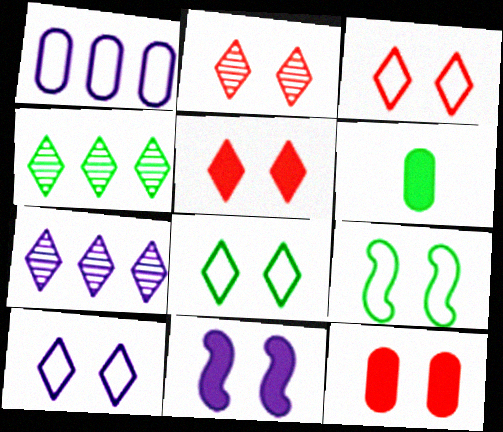[[2, 3, 5], 
[3, 8, 10], 
[4, 6, 9]]